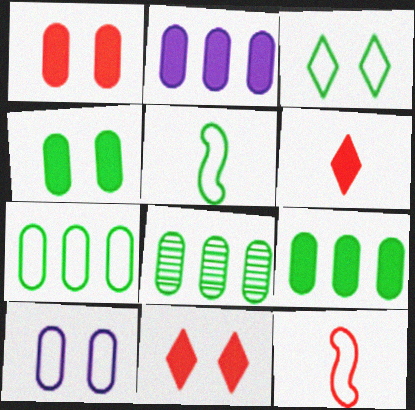[[3, 5, 7], 
[7, 8, 9]]